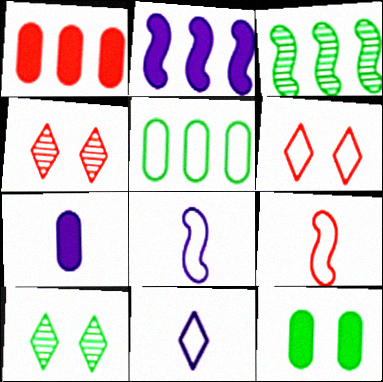[[1, 4, 9], 
[1, 7, 12], 
[1, 8, 10], 
[3, 6, 7], 
[5, 6, 8]]